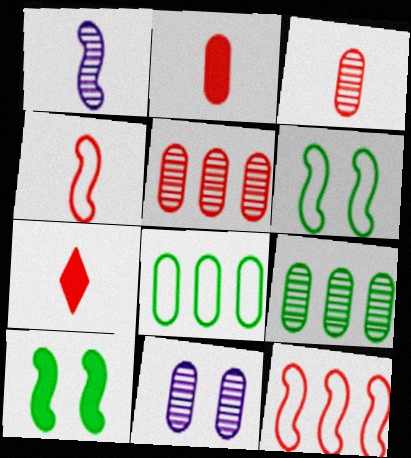[[1, 10, 12], 
[2, 8, 11], 
[3, 4, 7], 
[3, 9, 11]]